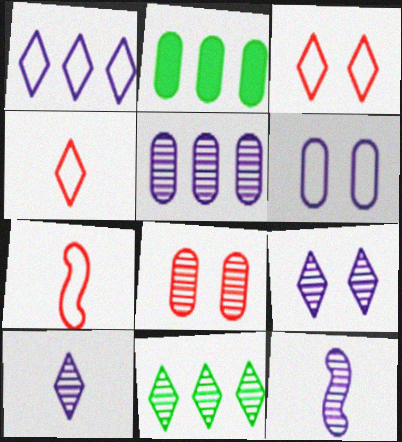[[2, 3, 12], 
[2, 7, 9], 
[5, 9, 12], 
[8, 11, 12]]